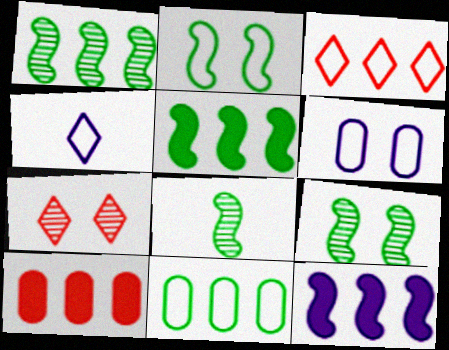[[1, 8, 9], 
[2, 5, 8], 
[4, 9, 10]]